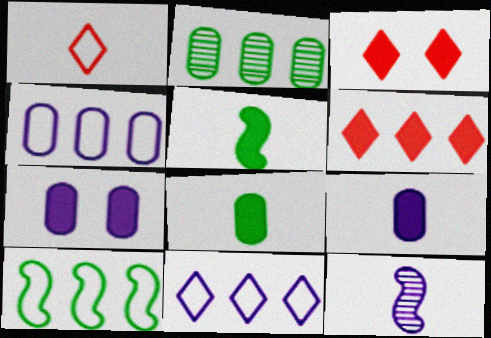[[1, 8, 12], 
[5, 6, 7], 
[7, 11, 12]]